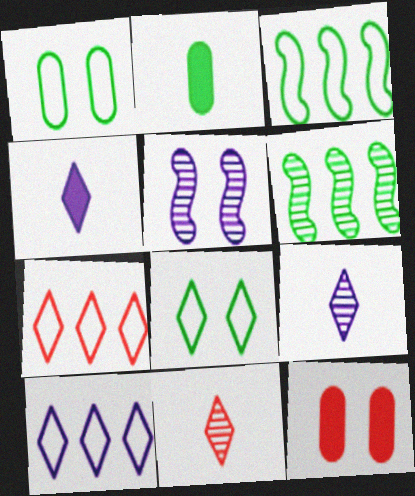[[2, 5, 7], 
[2, 6, 8], 
[3, 9, 12], 
[5, 8, 12]]